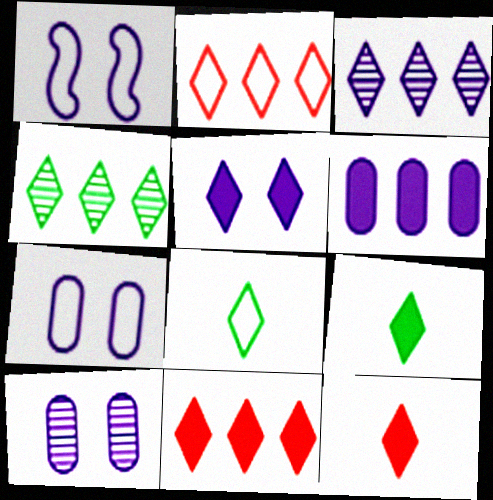[[1, 5, 10], 
[5, 9, 11]]